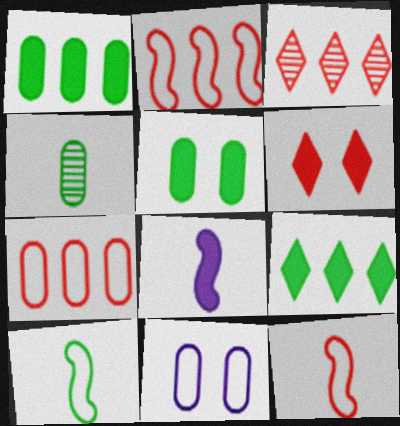[[1, 6, 8]]